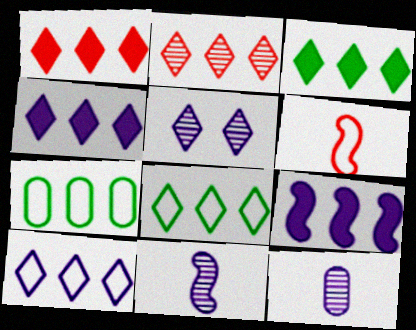[[1, 3, 4], 
[2, 3, 10], 
[2, 4, 8], 
[2, 7, 9]]